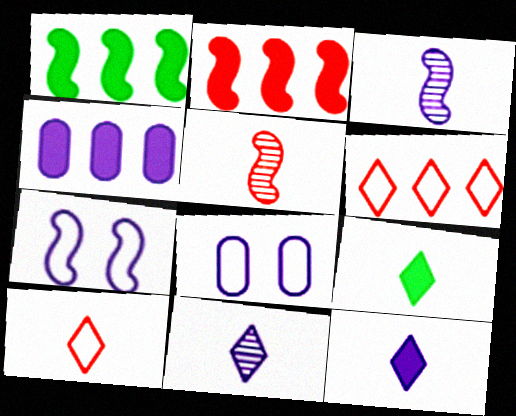[[1, 5, 7], 
[4, 7, 11], 
[9, 10, 11]]